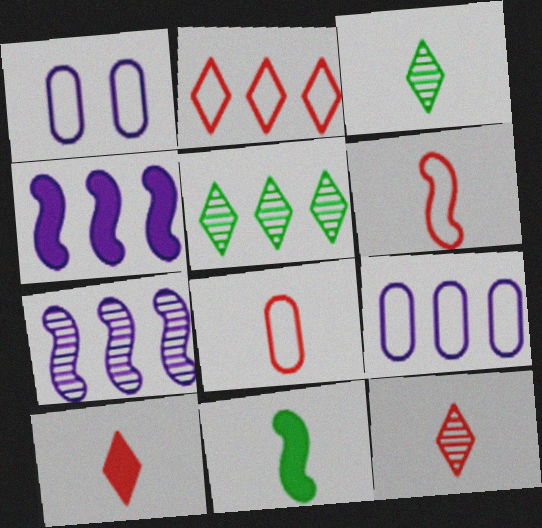[]